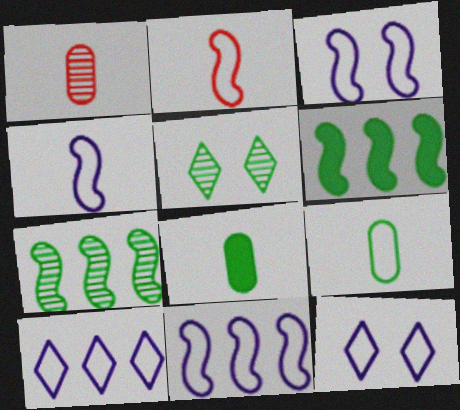[[1, 6, 12], 
[3, 4, 11], 
[5, 6, 9]]